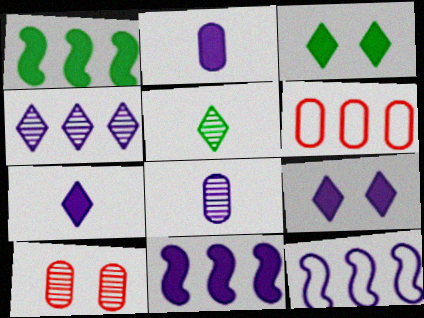[[1, 4, 6], 
[2, 9, 11], 
[8, 9, 12]]